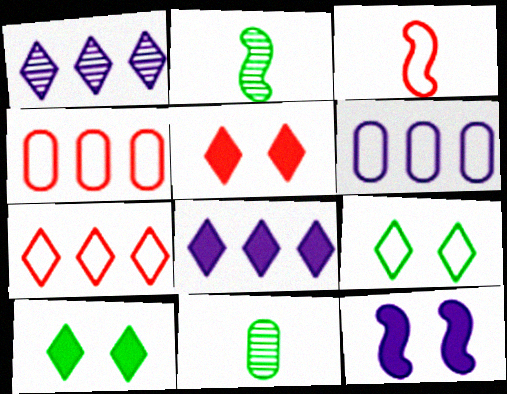[[2, 5, 6], 
[3, 6, 9], 
[7, 11, 12]]